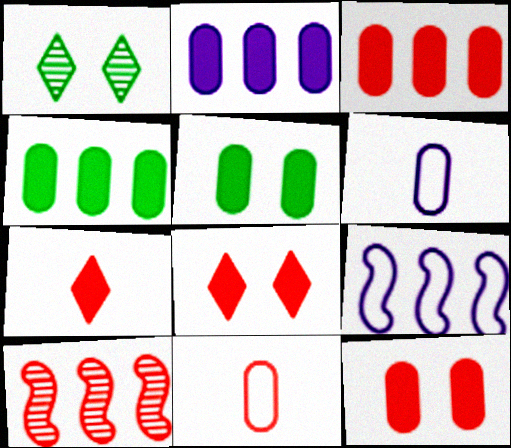[[2, 3, 4], 
[8, 10, 11]]